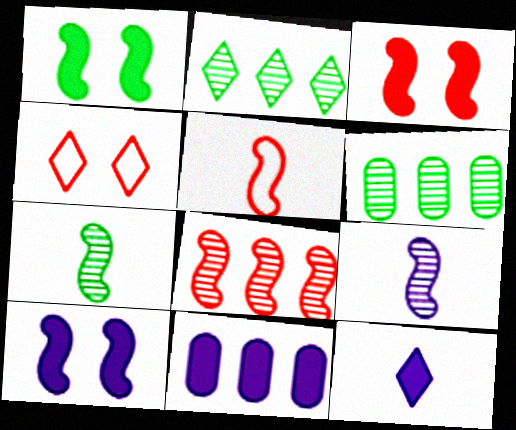[[1, 3, 10], 
[2, 4, 12], 
[3, 5, 8], 
[4, 7, 11], 
[10, 11, 12]]